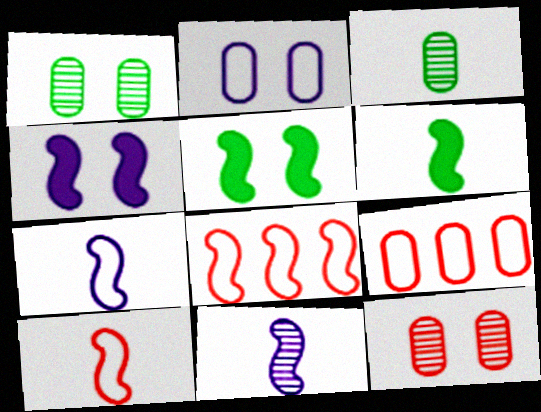[[5, 8, 11], 
[6, 10, 11]]